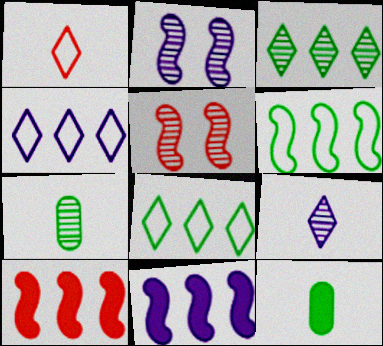[[4, 5, 12]]